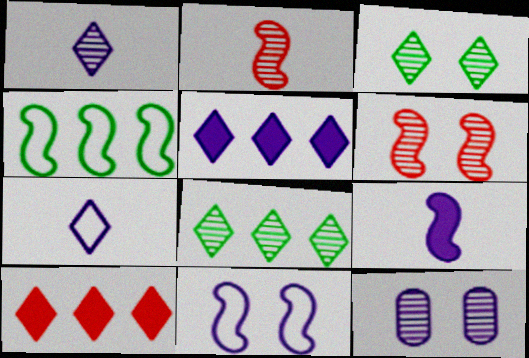[[2, 8, 12], 
[3, 6, 12], 
[3, 7, 10], 
[4, 6, 9]]